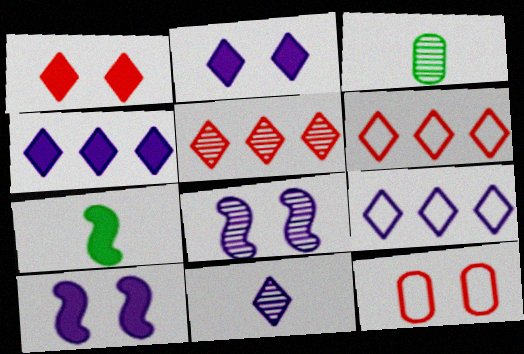[[2, 9, 11], 
[3, 5, 8], 
[3, 6, 10]]